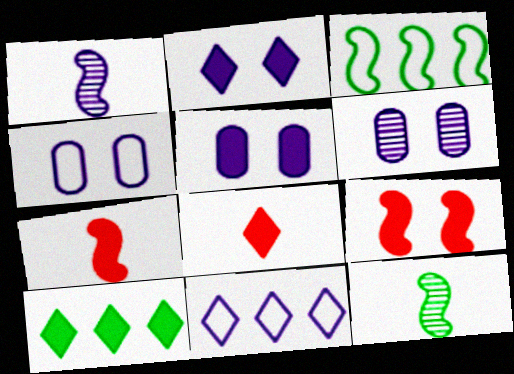[[1, 3, 9], 
[1, 5, 11], 
[2, 8, 10], 
[3, 6, 8], 
[4, 5, 6], 
[5, 7, 10]]